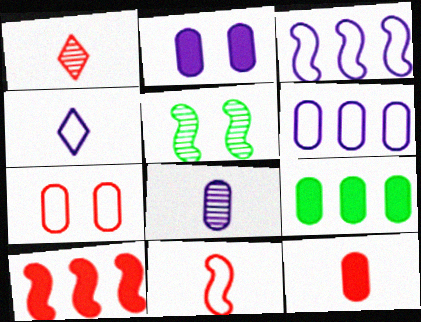[[1, 7, 10], 
[1, 11, 12], 
[2, 6, 8], 
[2, 9, 12], 
[7, 8, 9]]